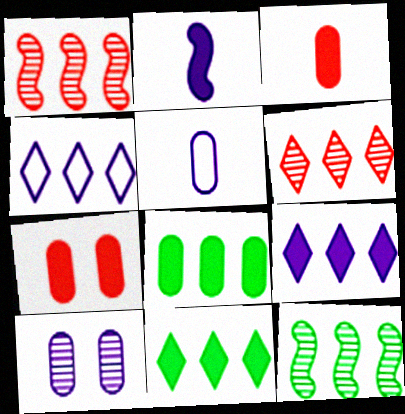[[1, 4, 8], 
[2, 4, 10], 
[2, 7, 11], 
[4, 6, 11]]